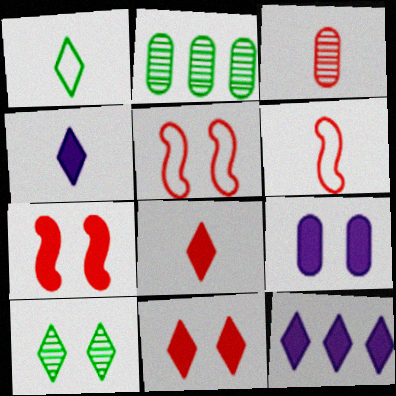[[2, 4, 5], 
[3, 6, 8], 
[5, 9, 10]]